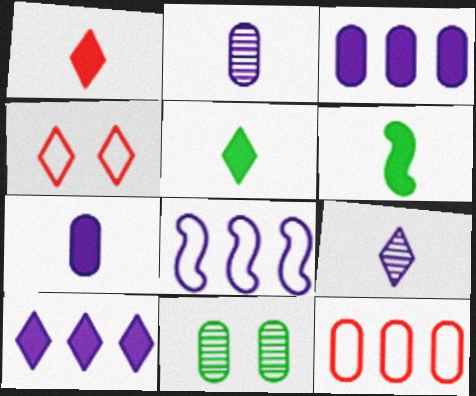[[1, 6, 7], 
[1, 8, 11], 
[7, 11, 12]]